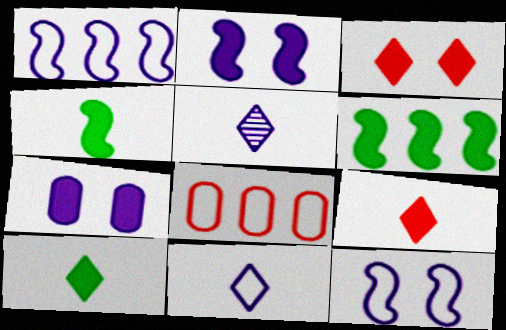[[1, 5, 7], 
[6, 7, 9]]